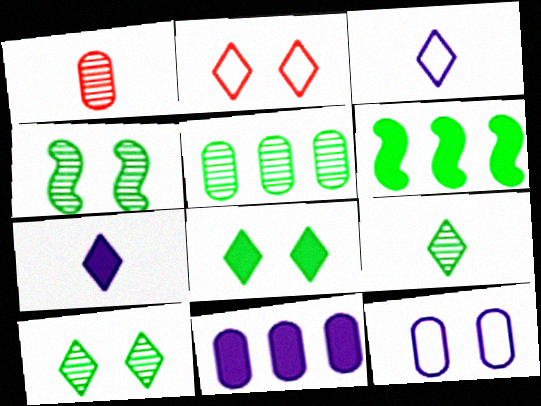[[4, 5, 9]]